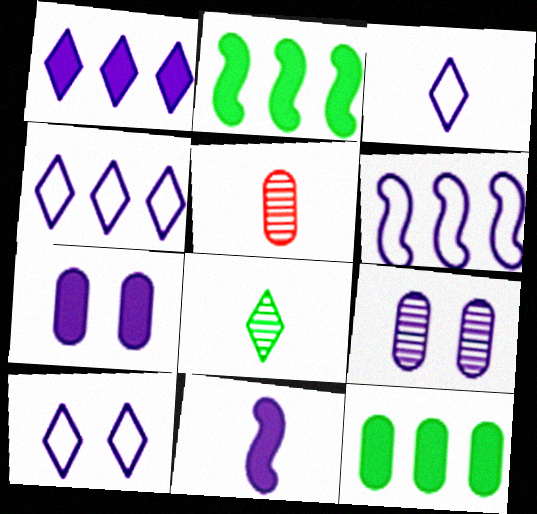[[1, 7, 11], 
[2, 5, 10], 
[3, 4, 10], 
[4, 9, 11]]